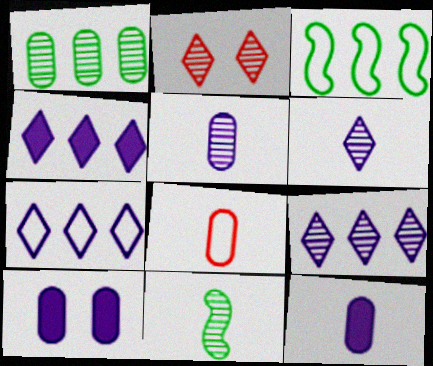[[1, 8, 10], 
[2, 3, 12], 
[4, 7, 9]]